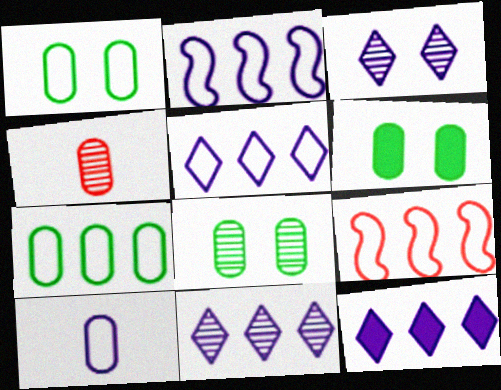[[1, 6, 8], 
[5, 7, 9], 
[5, 11, 12]]